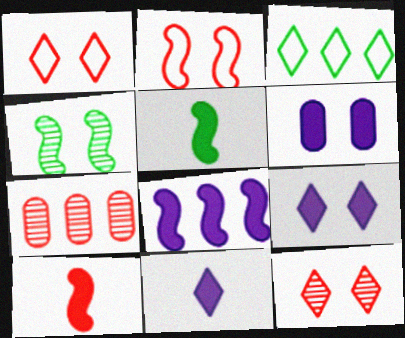[[1, 4, 6], 
[1, 7, 10], 
[3, 7, 8], 
[3, 11, 12], 
[6, 8, 11]]